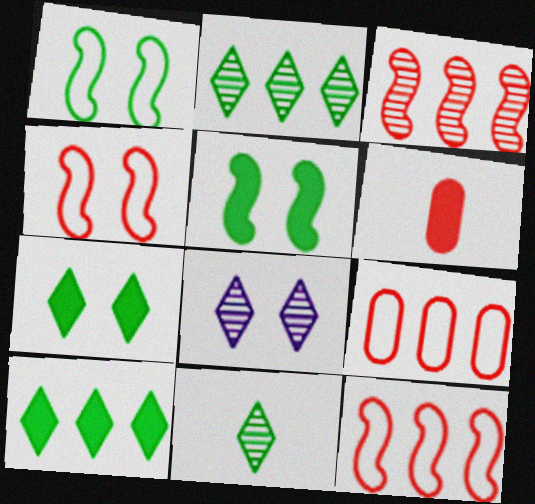[]